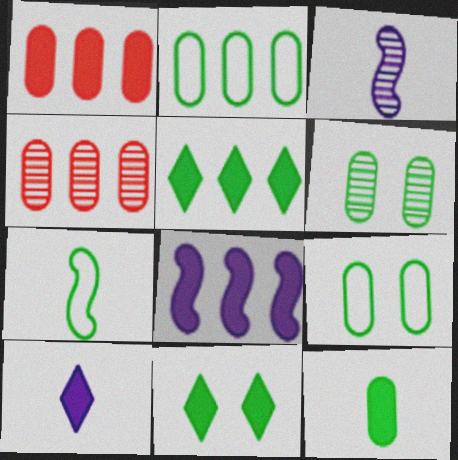[[1, 5, 8], 
[2, 6, 12], 
[5, 6, 7]]